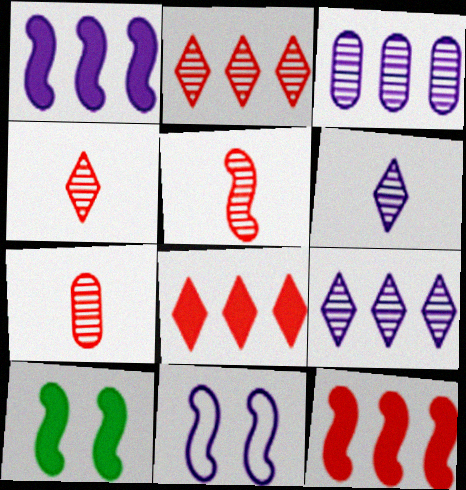[[4, 5, 7]]